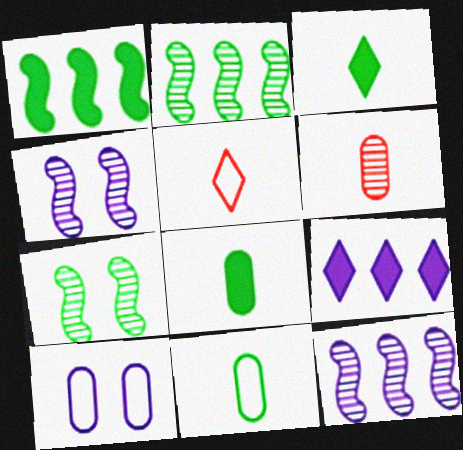[]